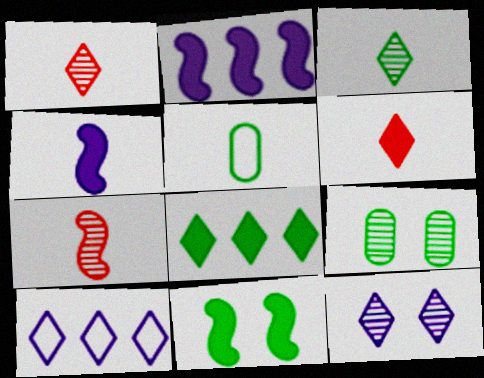[[1, 4, 5]]